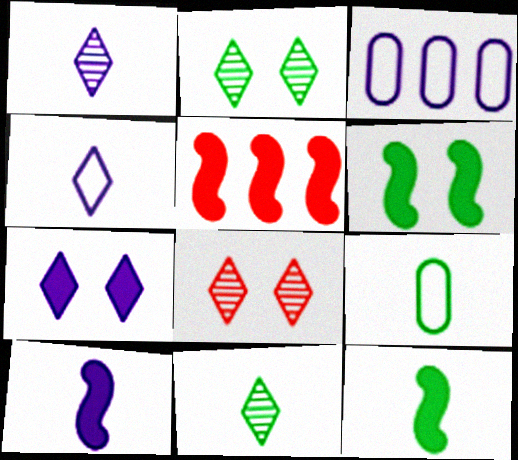[[3, 8, 12], 
[5, 6, 10], 
[9, 11, 12]]